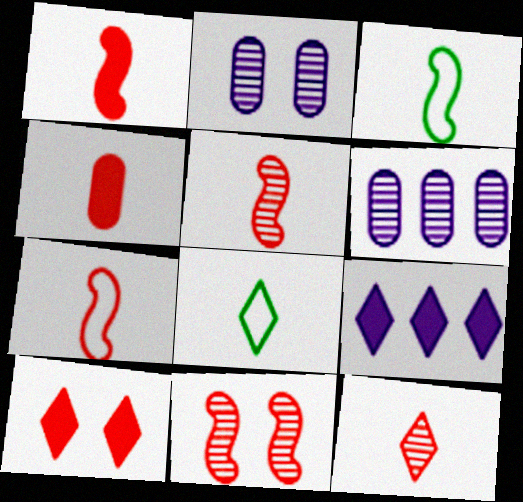[[1, 5, 7], 
[3, 6, 10], 
[4, 7, 12]]